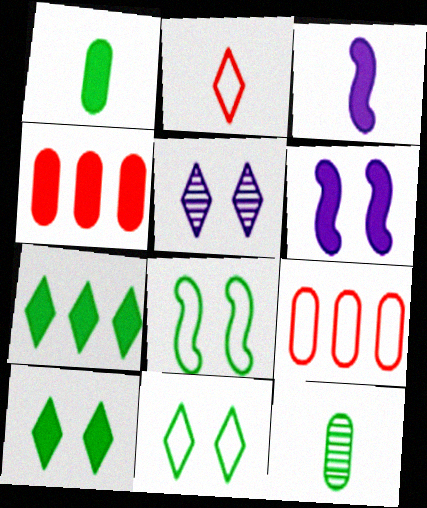[[2, 3, 12], 
[2, 5, 7], 
[3, 4, 10], 
[7, 8, 12]]